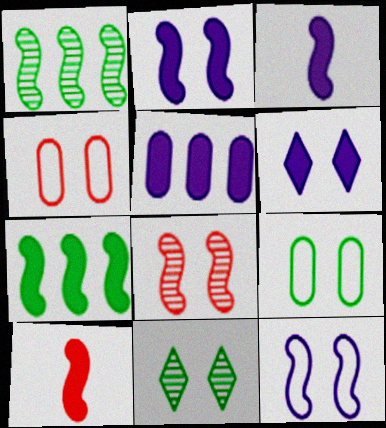[[1, 10, 12], 
[2, 4, 11], 
[2, 7, 10], 
[3, 5, 6], 
[6, 8, 9]]